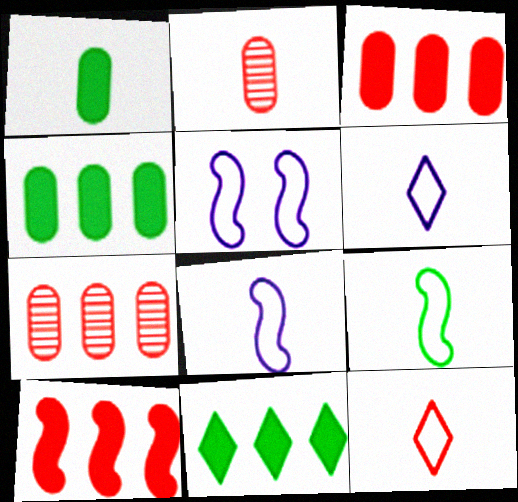[[2, 5, 11]]